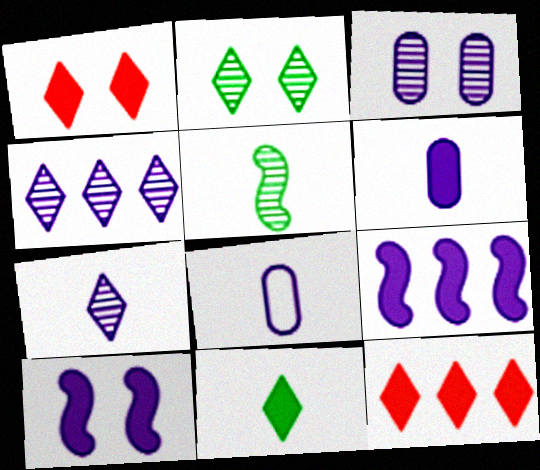[[4, 8, 10]]